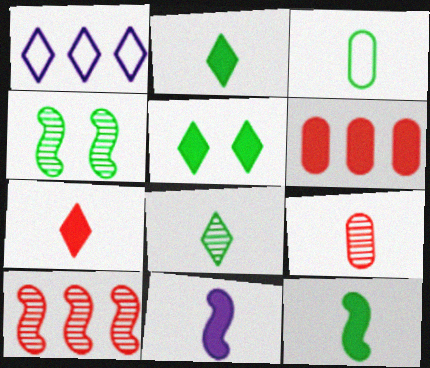[[3, 8, 12], 
[5, 6, 11]]